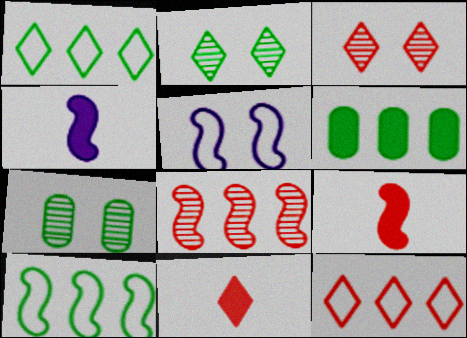[[3, 11, 12], 
[4, 7, 12]]